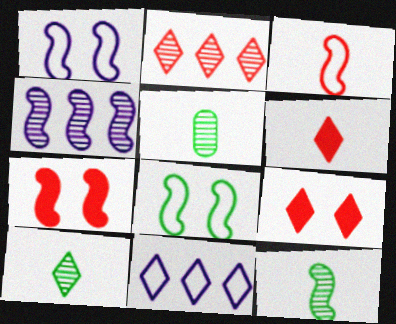[[5, 7, 11], 
[5, 10, 12], 
[9, 10, 11]]